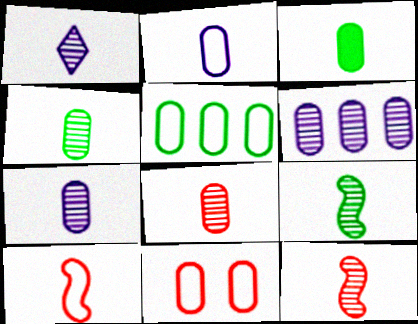[[1, 3, 10], 
[1, 4, 12], 
[1, 8, 9], 
[2, 3, 8], 
[2, 5, 11], 
[3, 6, 11], 
[4, 7, 8]]